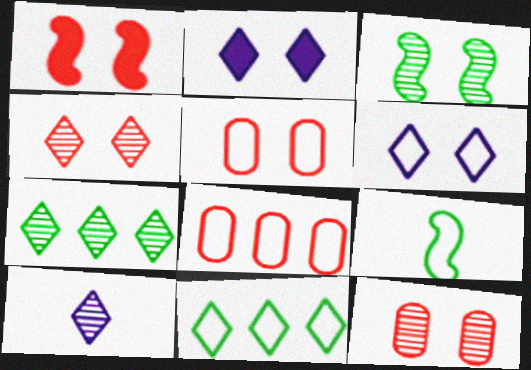[[1, 4, 5], 
[2, 3, 5], 
[4, 7, 10], 
[6, 8, 9]]